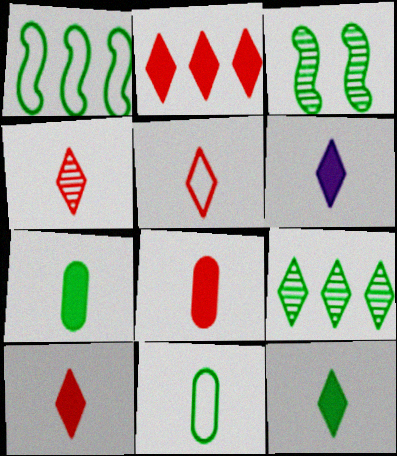[[4, 5, 10], 
[6, 10, 12]]